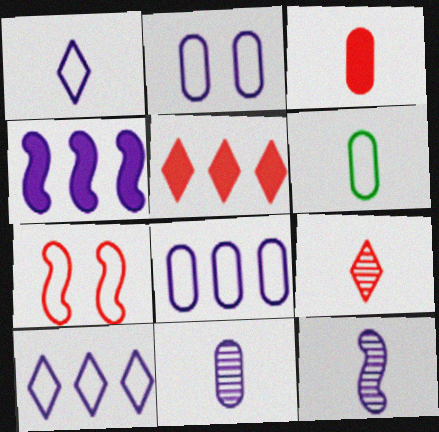[[3, 6, 11], 
[6, 7, 10]]